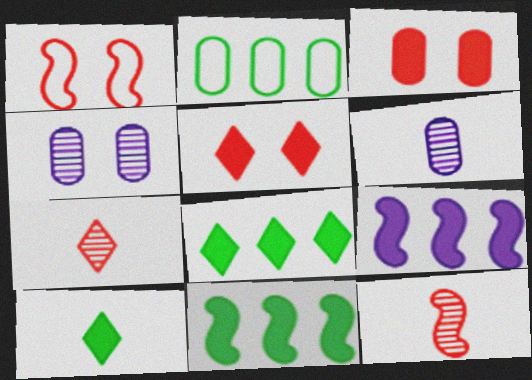[[1, 6, 8], 
[2, 3, 6], 
[3, 9, 10]]